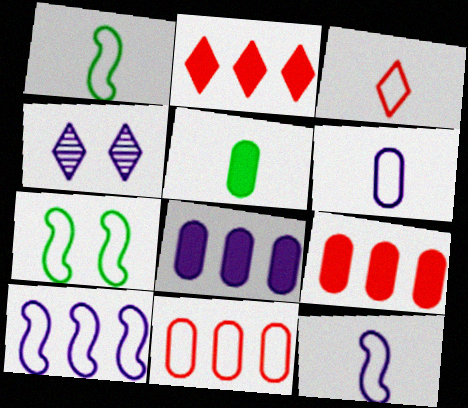[[1, 3, 6], 
[1, 4, 9], 
[4, 8, 12]]